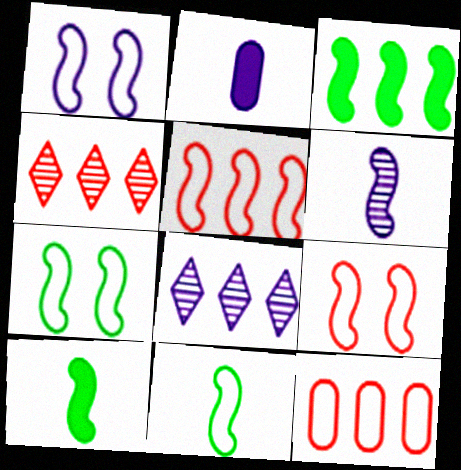[[1, 2, 8], 
[1, 5, 11], 
[1, 7, 9], 
[2, 4, 7], 
[3, 6, 9], 
[3, 8, 12]]